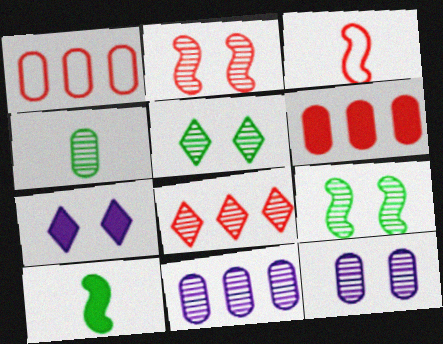[[2, 5, 12], 
[6, 7, 10]]